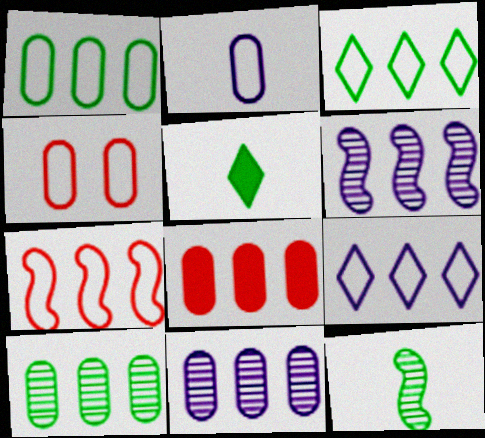[[1, 2, 4], 
[1, 7, 9], 
[1, 8, 11], 
[3, 6, 8], 
[4, 5, 6]]